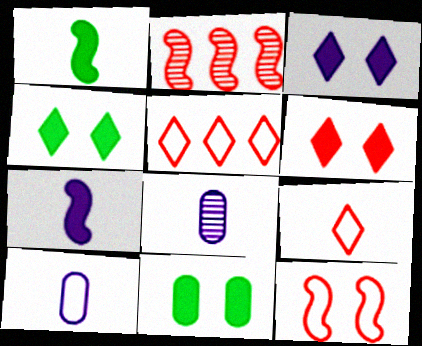[[1, 8, 9], 
[2, 4, 10], 
[3, 4, 6]]